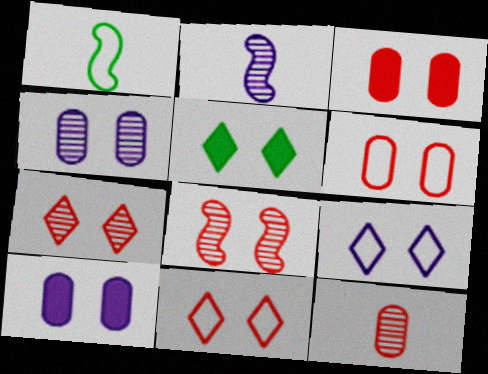[[3, 8, 11], 
[5, 7, 9]]